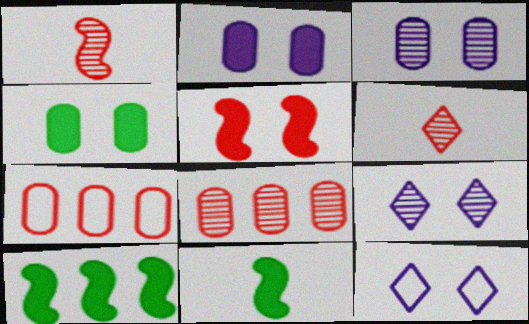[[5, 6, 7], 
[7, 9, 11], 
[8, 11, 12]]